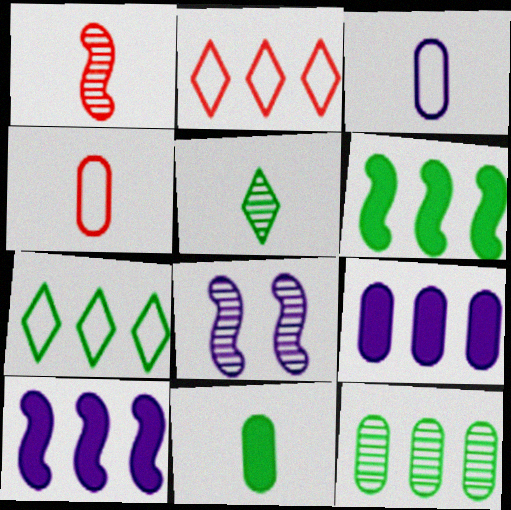[[2, 8, 11], 
[2, 10, 12], 
[6, 7, 12]]